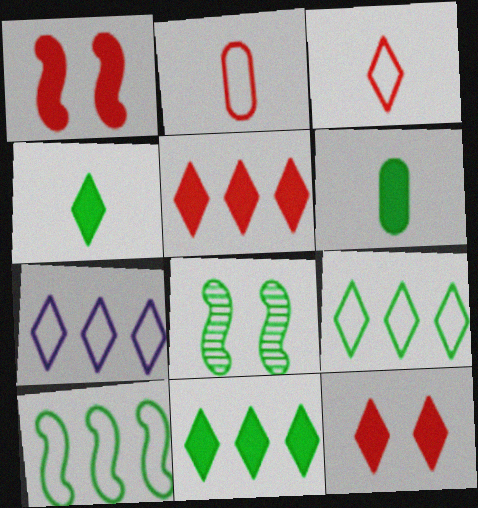[[6, 8, 9]]